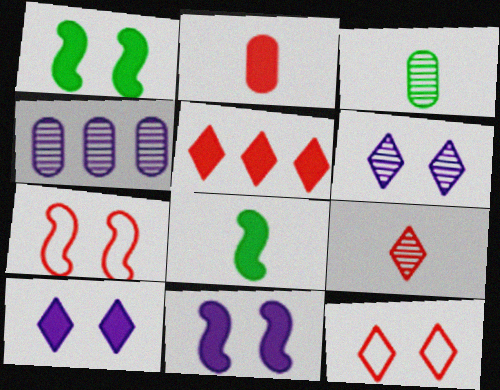[[4, 8, 12], 
[5, 9, 12]]